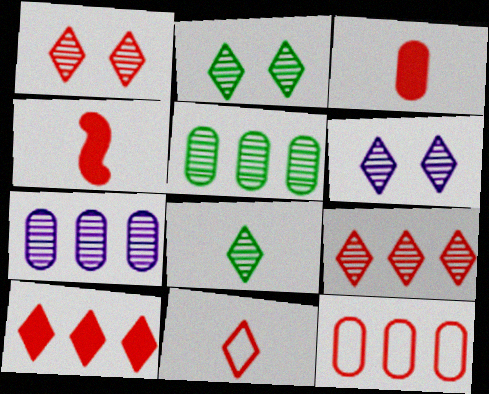[[1, 2, 6], 
[1, 4, 12], 
[1, 10, 11], 
[6, 8, 9]]